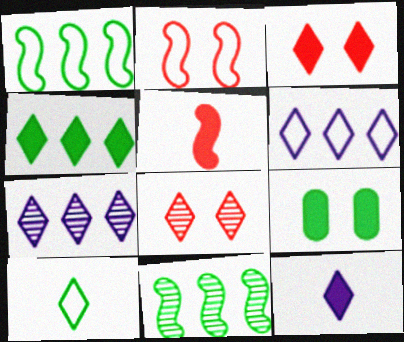[[3, 4, 12], 
[3, 7, 10], 
[9, 10, 11]]